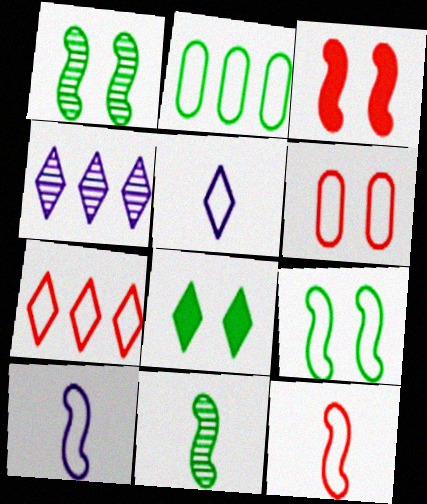[[2, 8, 11], 
[6, 7, 12]]